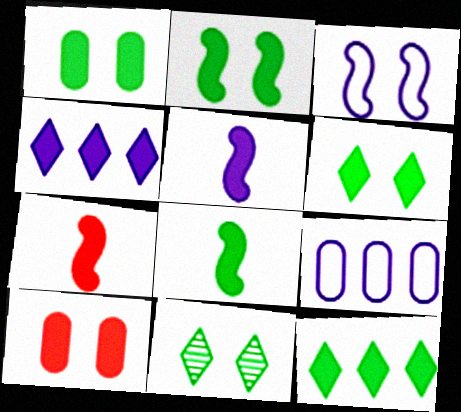[[1, 2, 6], 
[1, 4, 7], 
[1, 8, 12], 
[3, 10, 11], 
[4, 8, 10], 
[5, 7, 8], 
[5, 10, 12], 
[7, 9, 11]]